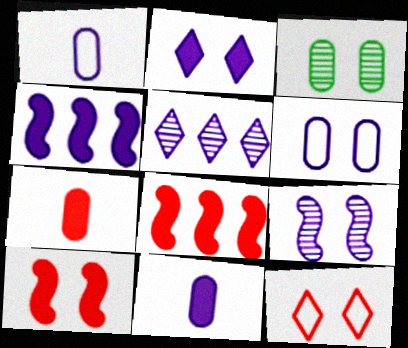[[2, 4, 11], 
[2, 6, 9]]